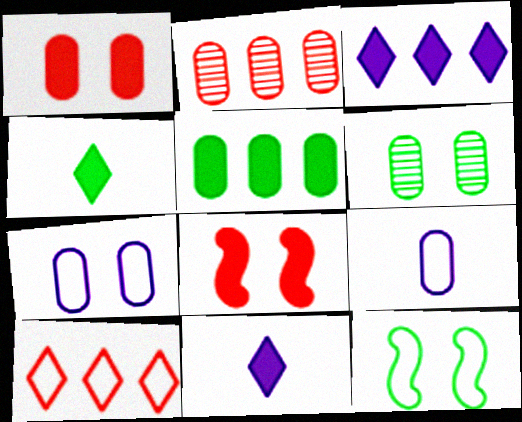[[1, 6, 7], 
[2, 11, 12], 
[5, 8, 11], 
[9, 10, 12]]